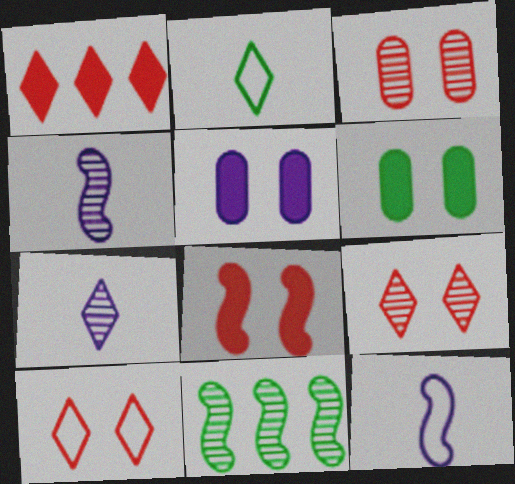[[2, 6, 11], 
[3, 7, 11], 
[3, 8, 10], 
[8, 11, 12]]